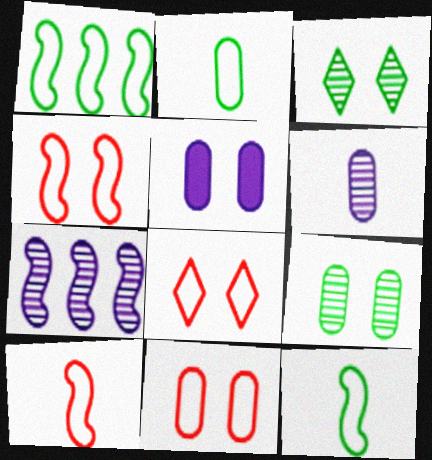[[3, 4, 5], 
[4, 8, 11], 
[5, 9, 11]]